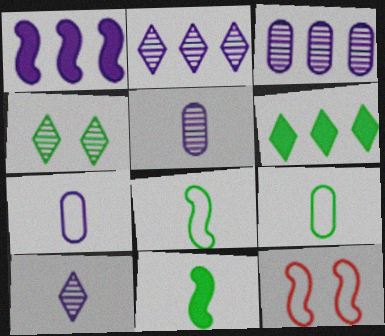[[5, 6, 12]]